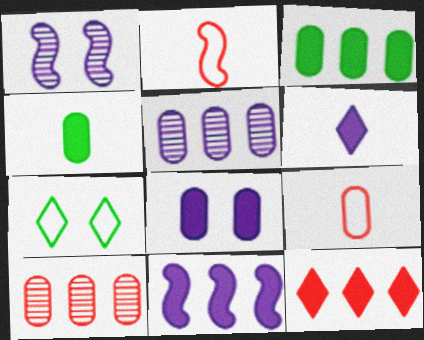[[3, 11, 12], 
[6, 8, 11]]